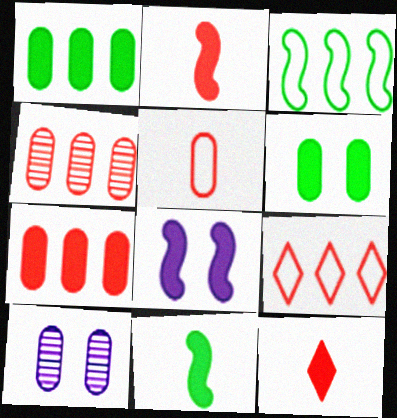[[1, 5, 10], 
[1, 8, 12], 
[3, 10, 12], 
[9, 10, 11]]